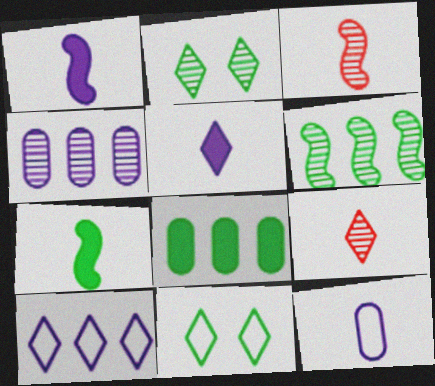[[2, 3, 4], 
[7, 9, 12]]